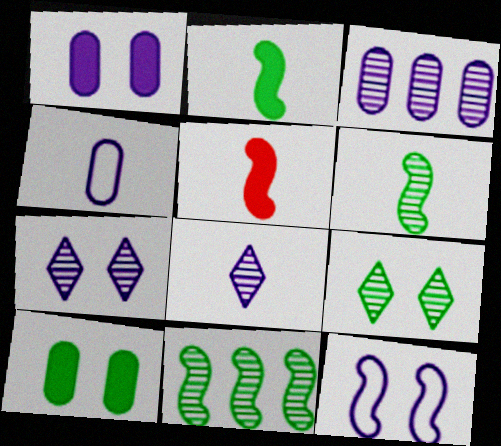[[1, 3, 4], 
[1, 7, 12], 
[5, 11, 12]]